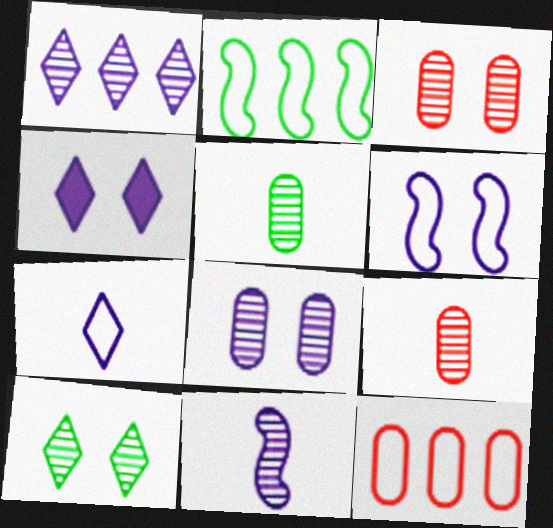[[1, 4, 7], 
[1, 8, 11], 
[2, 4, 9], 
[4, 6, 8]]